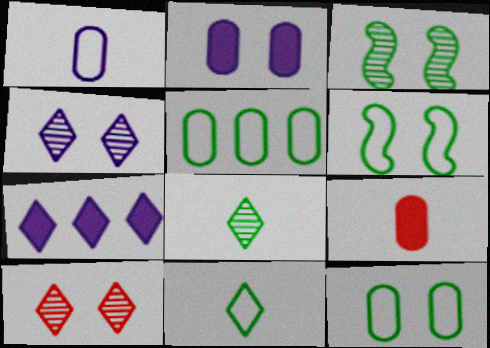[[2, 6, 10], 
[5, 6, 11], 
[7, 10, 11]]